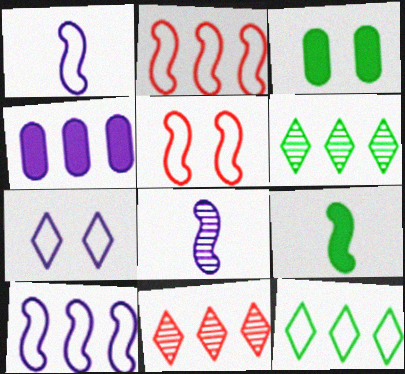[[1, 3, 11], 
[2, 4, 6], 
[4, 7, 8]]